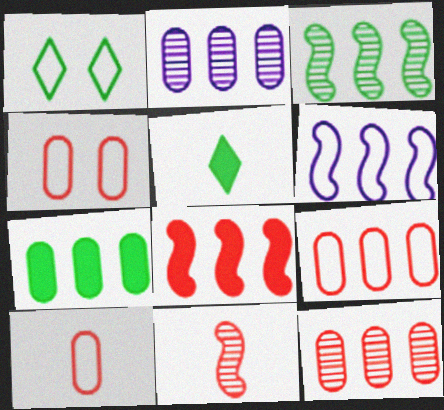[[1, 6, 10], 
[2, 7, 9], 
[3, 6, 8], 
[4, 9, 10]]